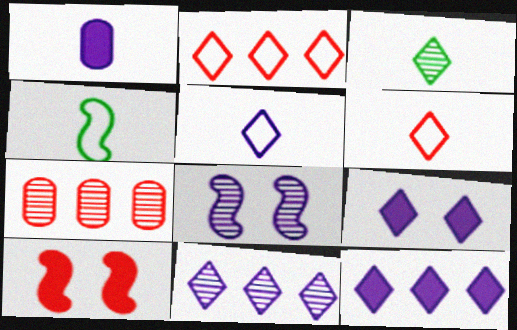[[2, 3, 9], 
[3, 7, 8], 
[4, 7, 9], 
[5, 9, 11], 
[6, 7, 10]]